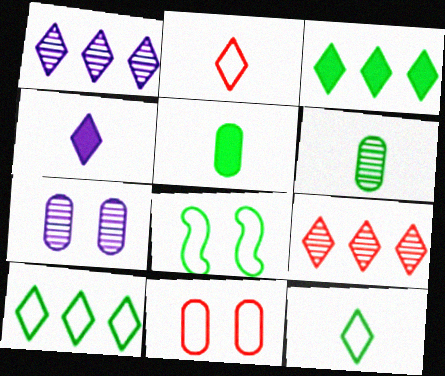[[3, 6, 8]]